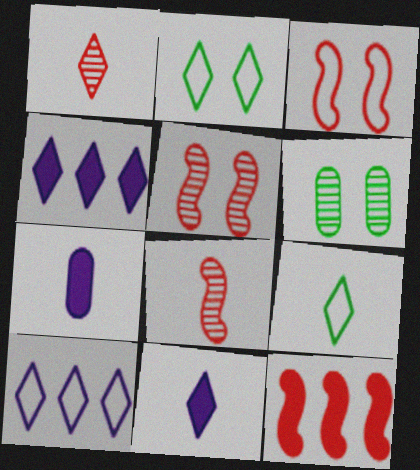[[1, 2, 4], 
[1, 9, 11], 
[3, 8, 12], 
[7, 8, 9]]